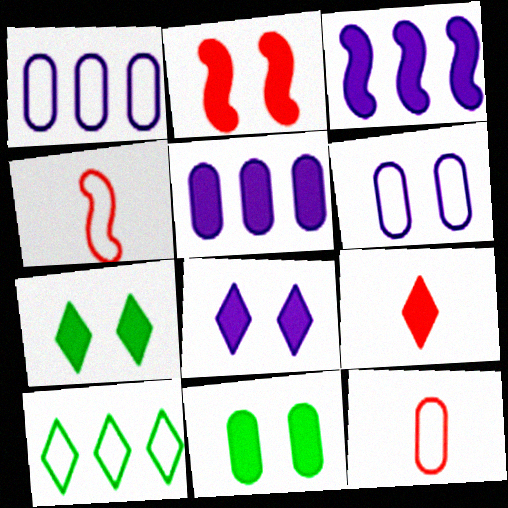[[2, 8, 11], 
[3, 9, 11], 
[4, 6, 10]]